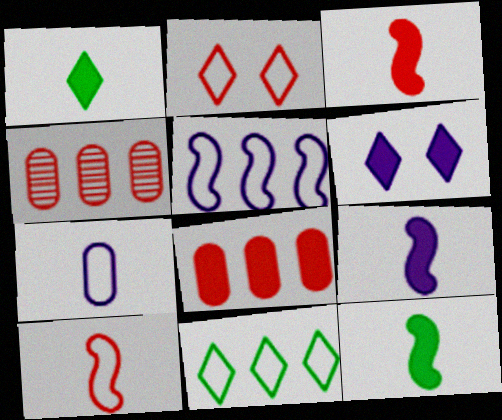[[2, 3, 4], 
[3, 9, 12], 
[6, 8, 12]]